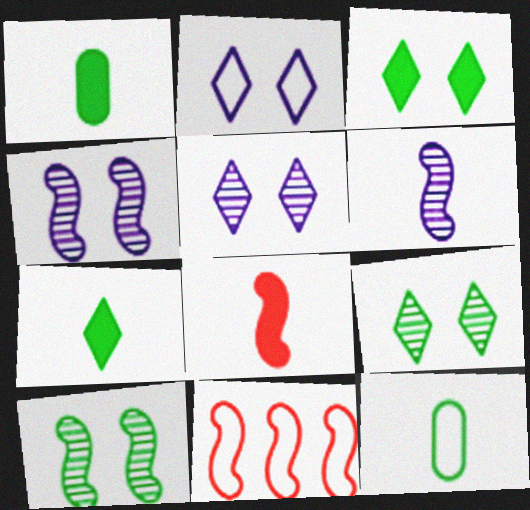[[1, 5, 11], 
[2, 11, 12]]